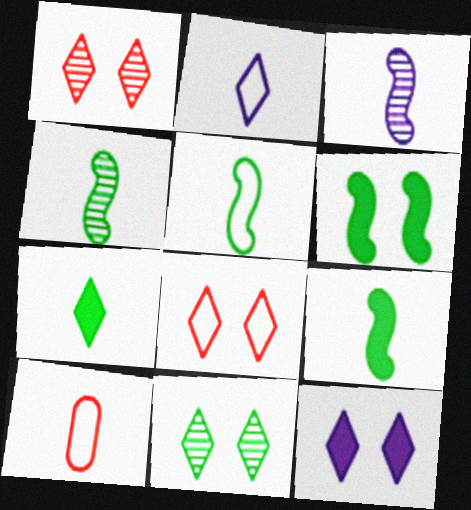[[2, 5, 10], 
[3, 7, 10], 
[4, 5, 9], 
[8, 11, 12]]